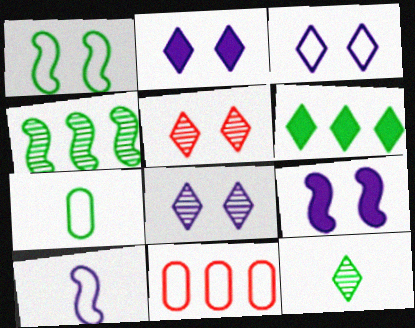[[2, 3, 8], 
[9, 11, 12]]